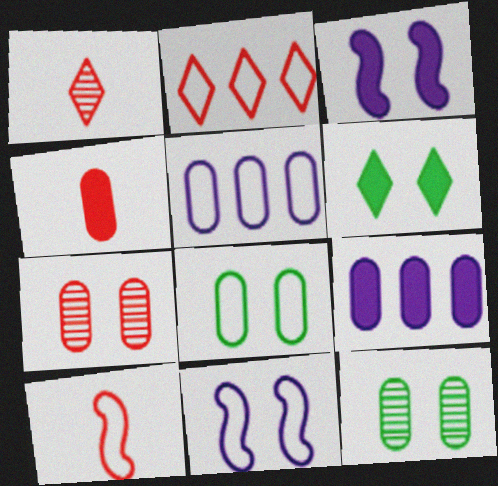[[1, 4, 10], 
[4, 5, 12], 
[6, 7, 11]]